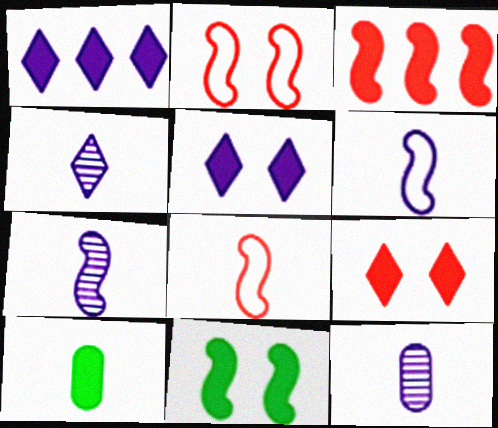[[3, 5, 10], 
[4, 7, 12], 
[4, 8, 10]]